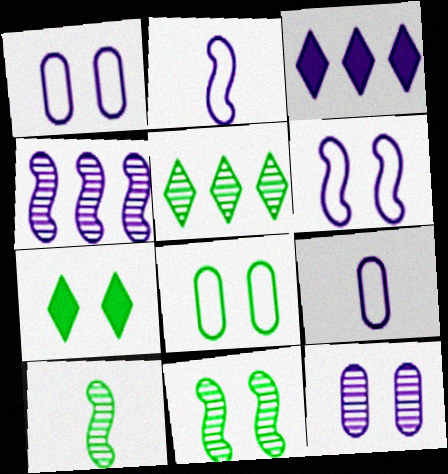[[2, 3, 12], 
[7, 8, 11]]